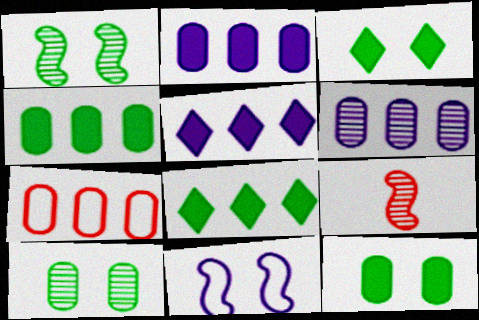[[4, 6, 7]]